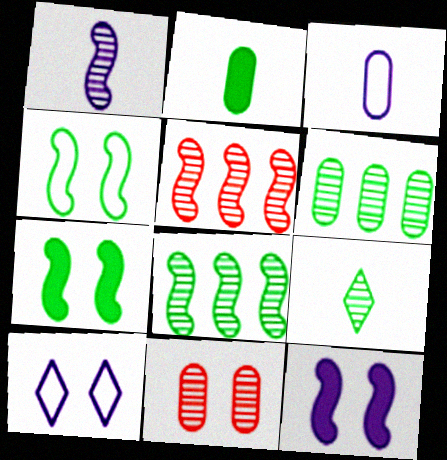[[2, 5, 10], 
[7, 10, 11]]